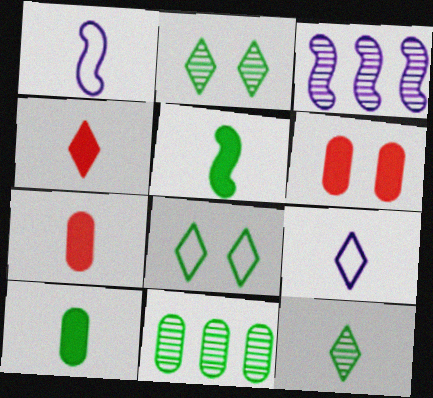[[1, 7, 12], 
[3, 7, 8], 
[4, 9, 12], 
[5, 8, 11]]